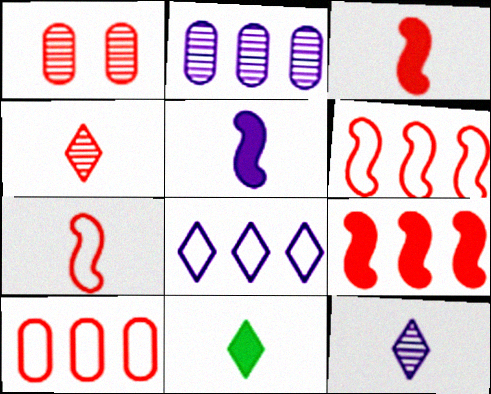[]